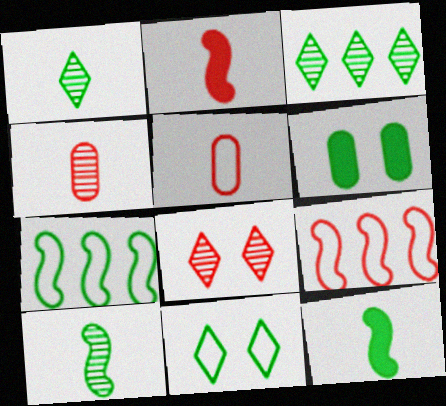[[1, 6, 7]]